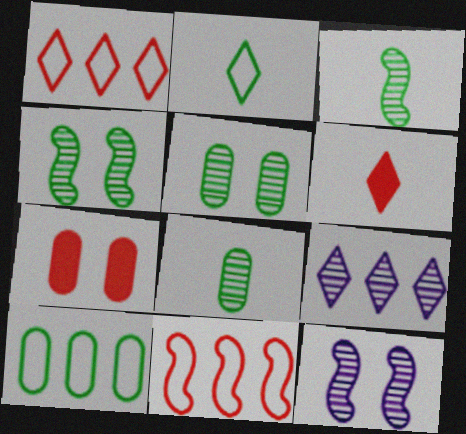[[6, 10, 12]]